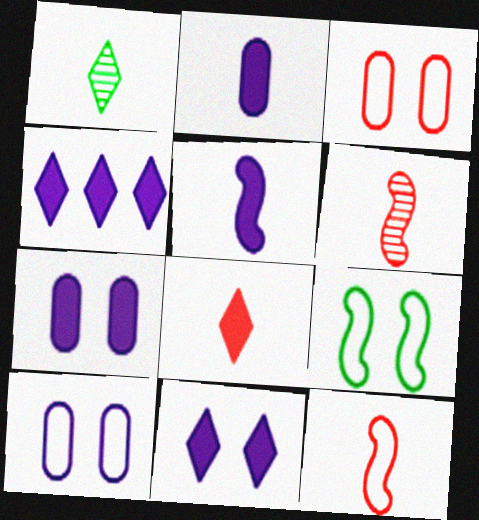[[1, 2, 12], 
[4, 5, 7]]